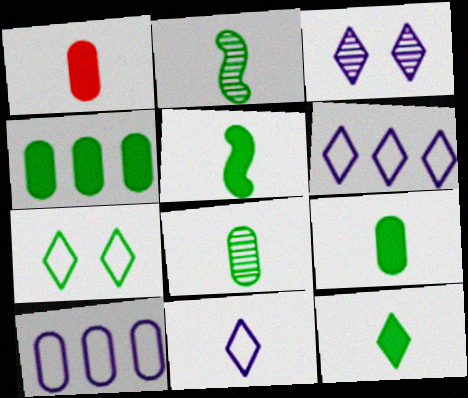[[1, 2, 11], 
[2, 4, 7], 
[5, 9, 12]]